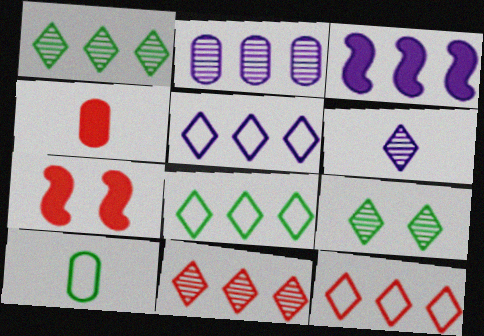[[2, 3, 5], 
[5, 8, 12], 
[6, 9, 11]]